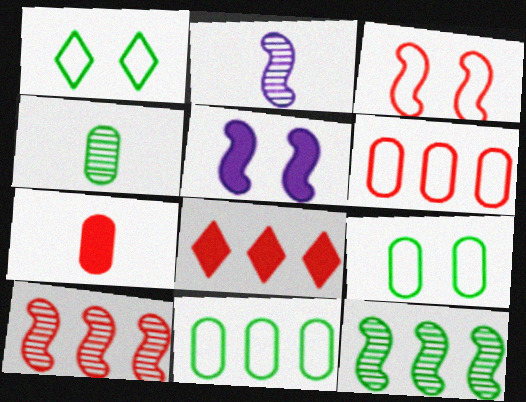[[2, 8, 9], 
[6, 8, 10]]